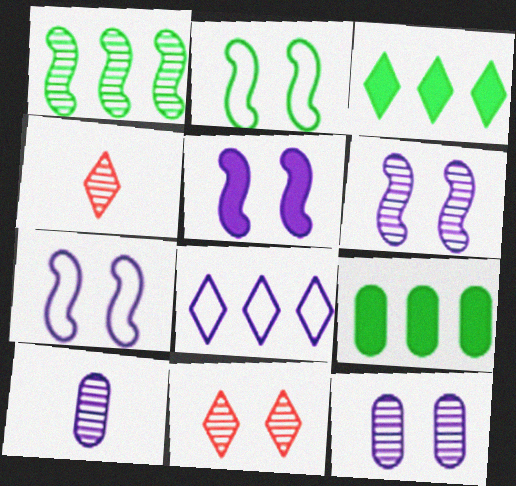[[1, 4, 12], 
[1, 10, 11], 
[4, 7, 9], 
[5, 6, 7], 
[5, 8, 10]]